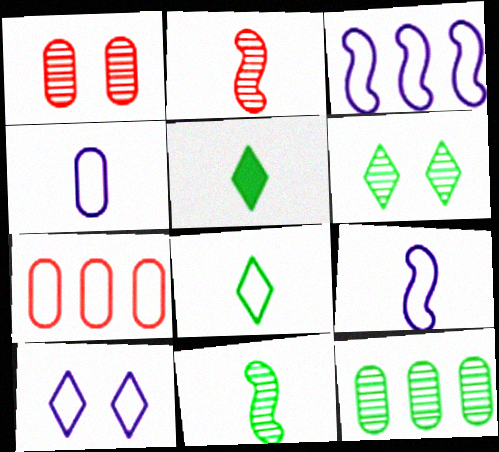[[1, 3, 5], 
[2, 4, 5], 
[3, 4, 10], 
[6, 11, 12]]